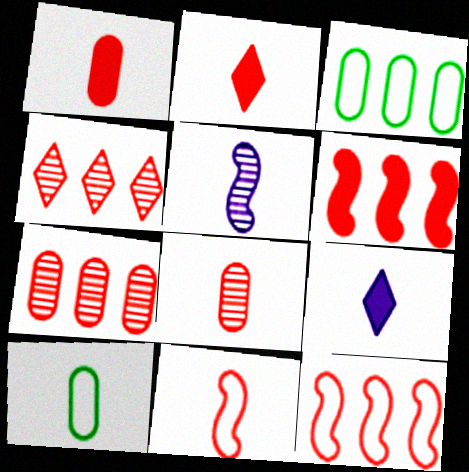[[2, 5, 10], 
[2, 8, 11]]